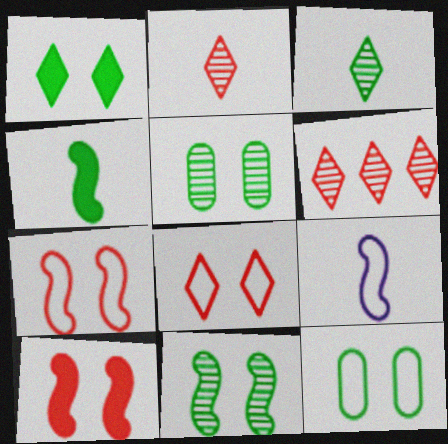[[1, 11, 12]]